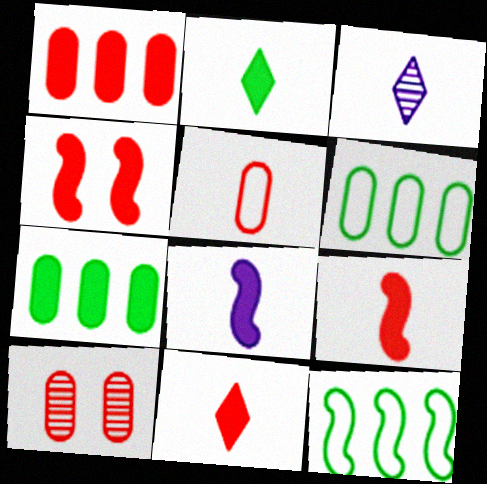[[1, 4, 11], 
[1, 5, 10], 
[3, 4, 6]]